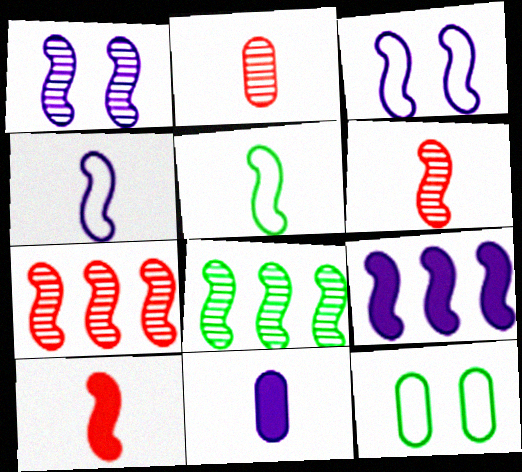[[1, 4, 9], 
[1, 6, 8], 
[3, 8, 10]]